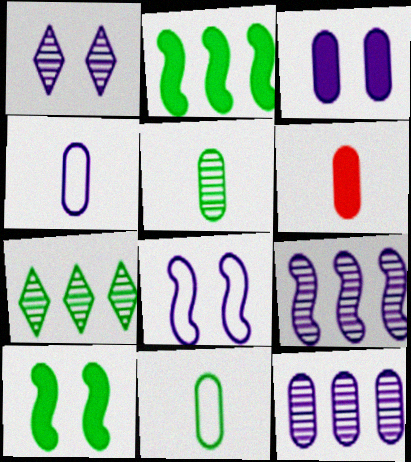[[1, 3, 8], 
[3, 4, 12], 
[4, 5, 6], 
[6, 7, 8], 
[7, 10, 11]]